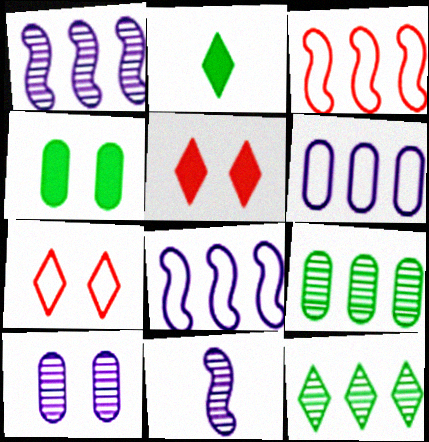[[2, 3, 10]]